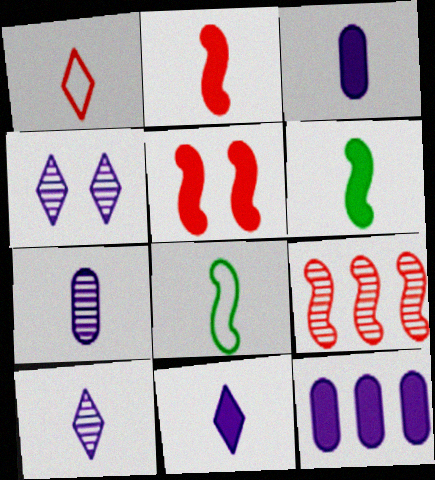[[1, 6, 7]]